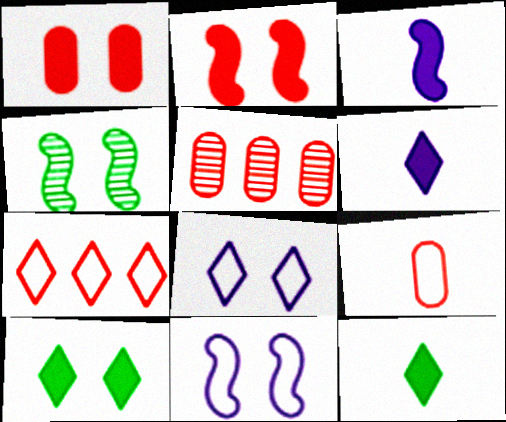[[1, 4, 8], 
[1, 5, 9], 
[2, 4, 11], 
[5, 11, 12]]